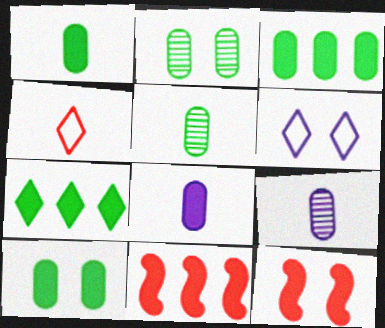[[1, 3, 10], 
[2, 6, 12], 
[5, 6, 11], 
[7, 8, 12]]